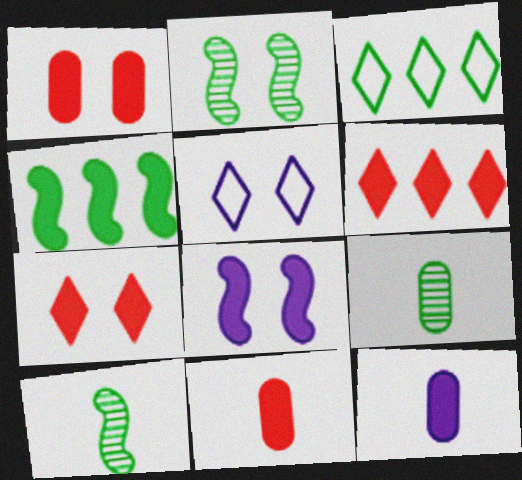[[1, 2, 5], 
[4, 7, 12]]